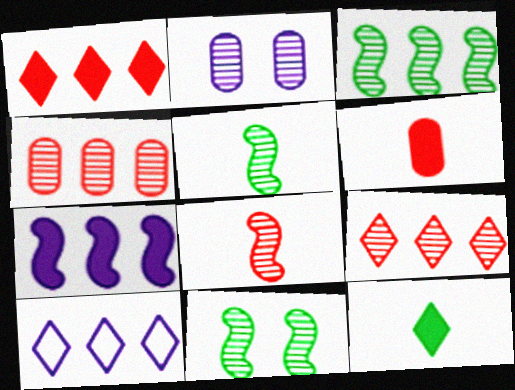[[2, 5, 9], 
[3, 5, 11], 
[6, 10, 11]]